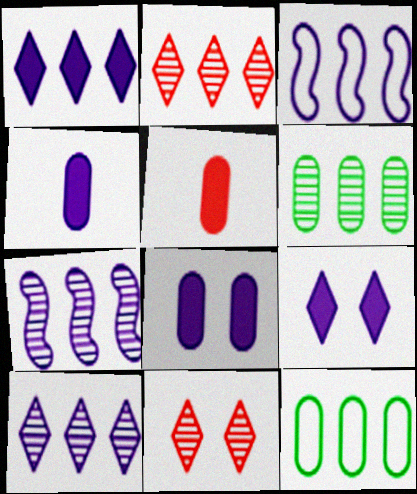[[2, 6, 7]]